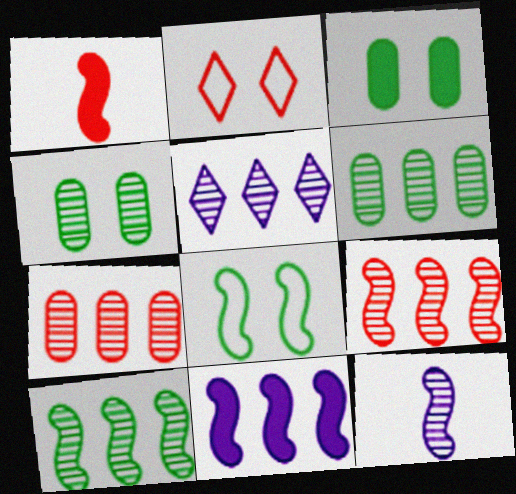[[1, 2, 7], 
[5, 6, 9], 
[5, 7, 10]]